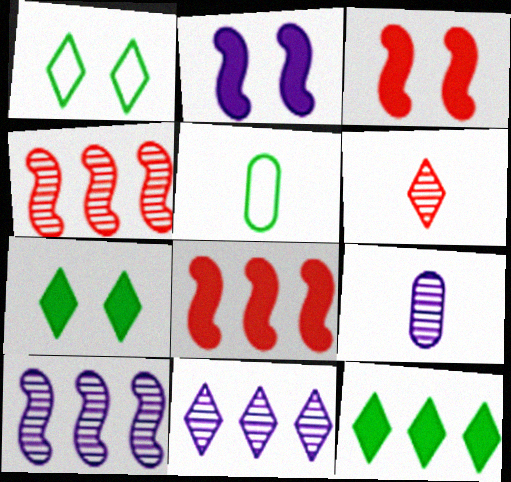[[1, 8, 9], 
[3, 5, 11]]